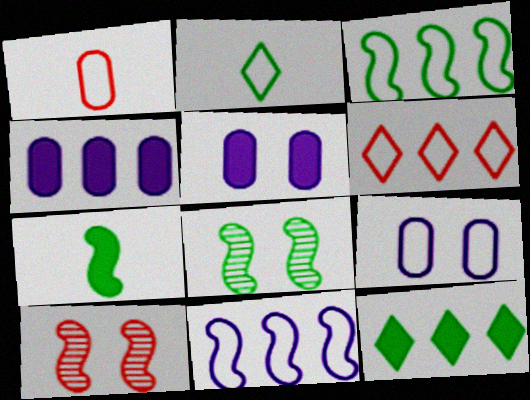[[2, 4, 10], 
[3, 7, 8], 
[7, 10, 11]]